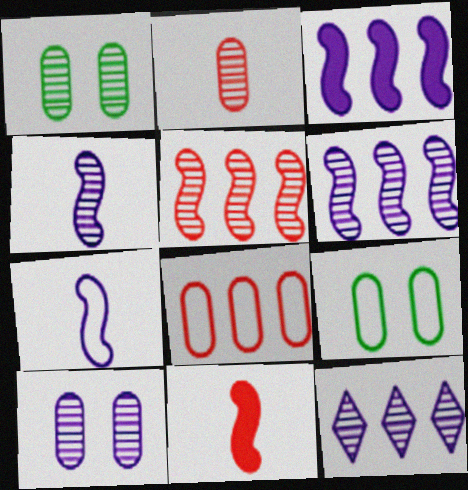[[4, 10, 12], 
[9, 11, 12]]